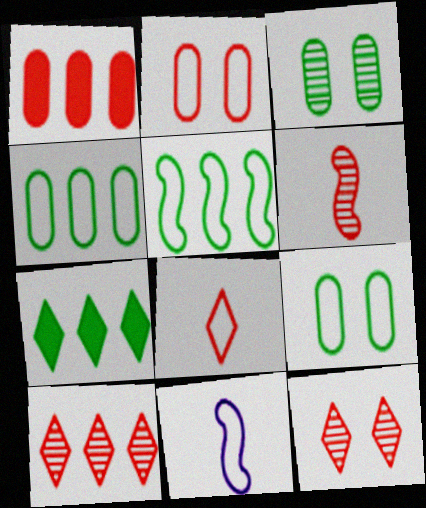[]